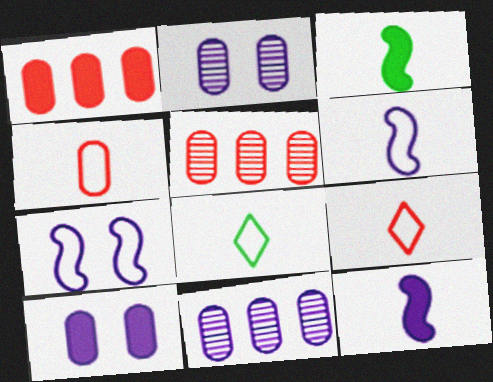[[4, 6, 8]]